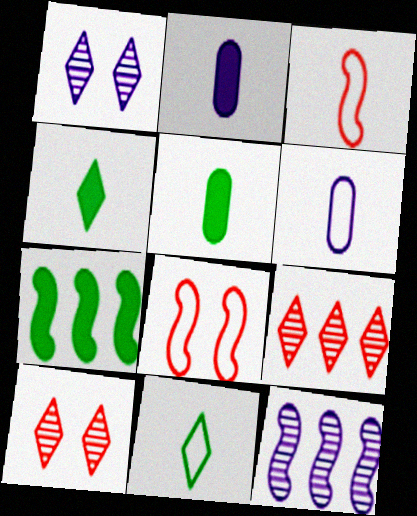[[3, 6, 11], 
[6, 7, 10]]